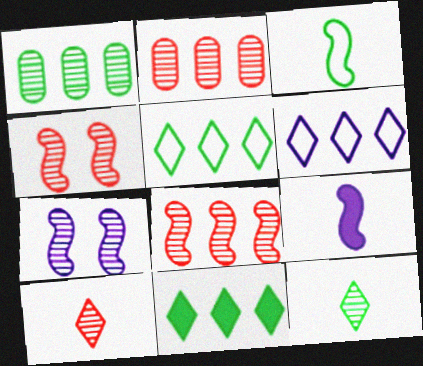[[1, 7, 10], 
[2, 4, 10], 
[2, 7, 12]]